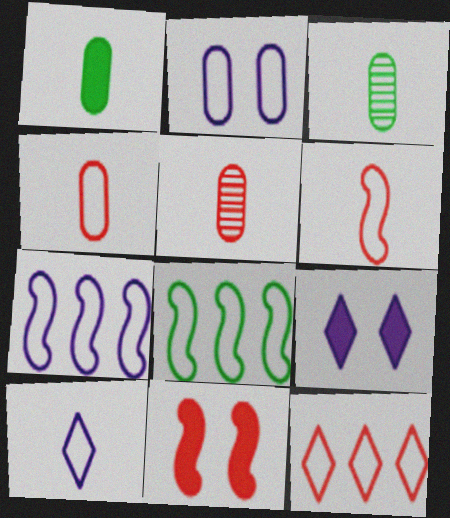[[2, 7, 10], 
[5, 8, 9], 
[5, 11, 12]]